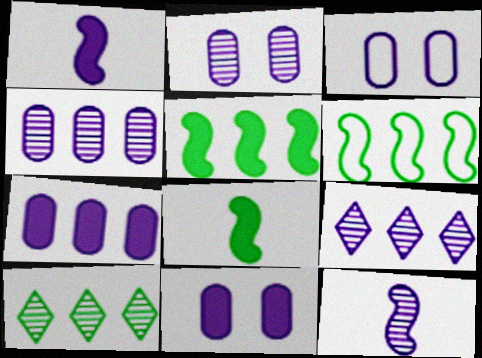[[1, 3, 9], 
[2, 3, 11], 
[2, 9, 12]]